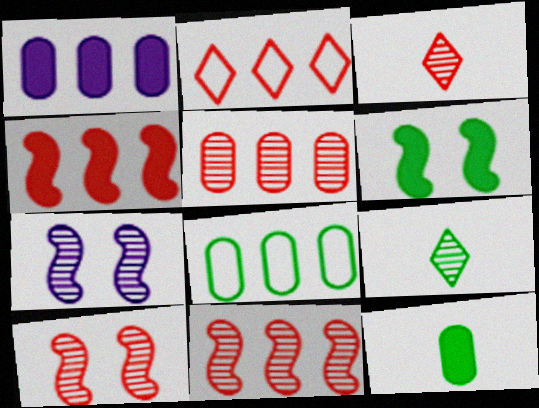[[1, 5, 8], 
[2, 4, 5], 
[2, 7, 12], 
[3, 5, 10], 
[5, 7, 9], 
[6, 8, 9]]